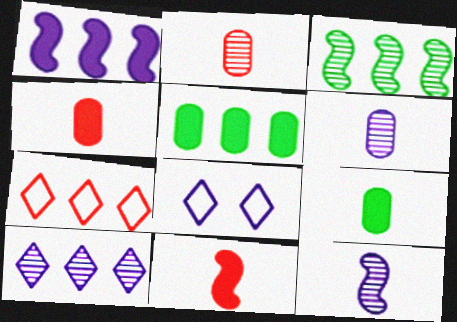[[1, 6, 8], 
[3, 4, 8]]